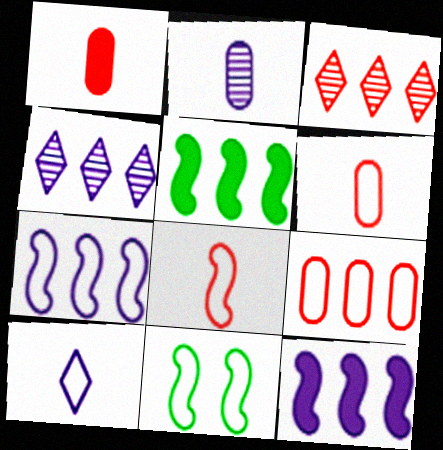[[1, 4, 11], 
[4, 5, 9], 
[7, 8, 11], 
[9, 10, 11]]